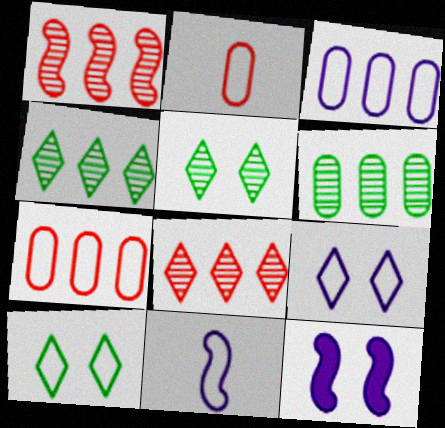[[2, 4, 12], 
[3, 9, 11], 
[7, 10, 11]]